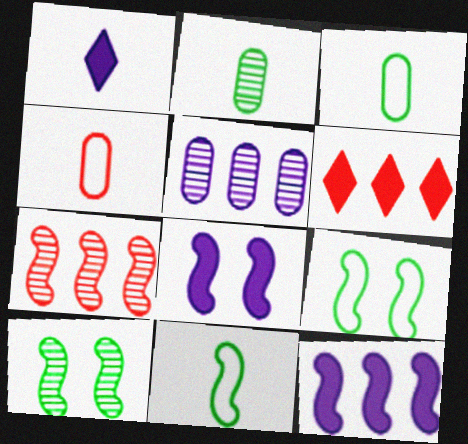[[7, 8, 11]]